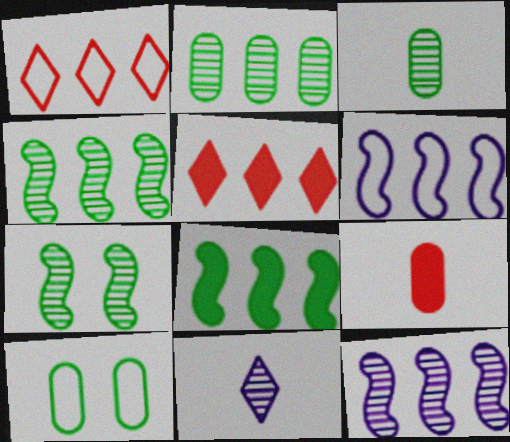[[2, 5, 6]]